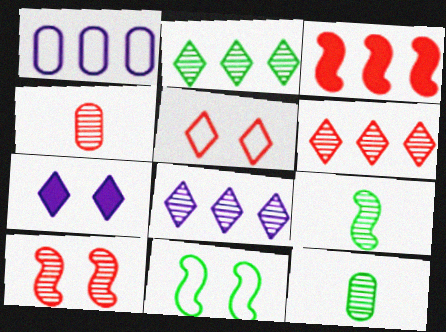[[1, 2, 3], 
[2, 6, 8], 
[3, 4, 5], 
[4, 6, 10], 
[8, 10, 12]]